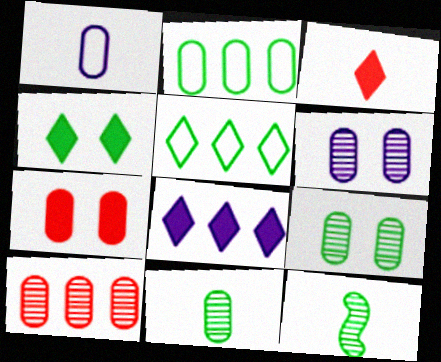[[1, 3, 12], 
[2, 4, 12], 
[3, 4, 8], 
[6, 10, 11]]